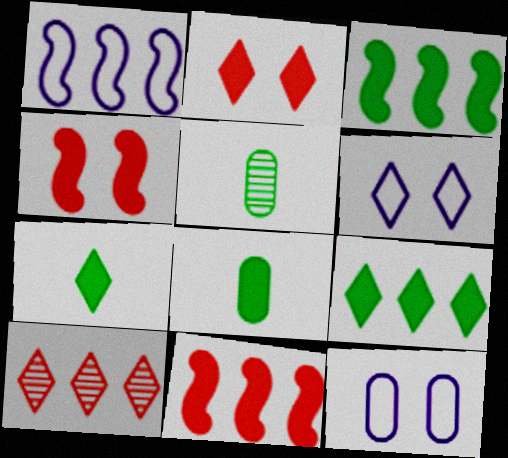[[1, 2, 5], 
[5, 6, 11], 
[6, 7, 10]]